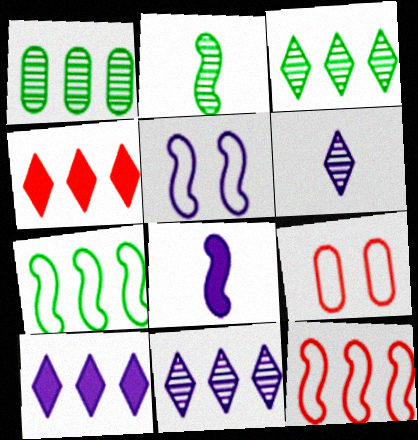[[1, 10, 12], 
[2, 9, 10], 
[3, 8, 9]]